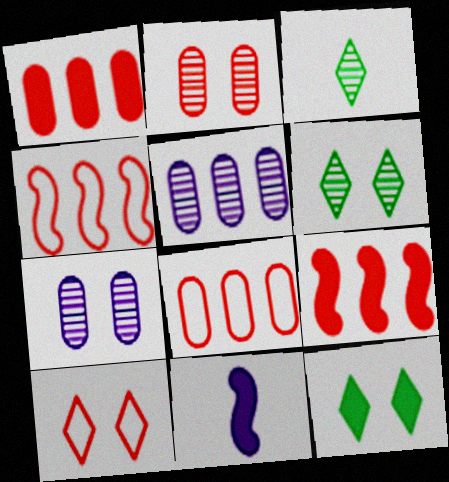[[1, 11, 12], 
[6, 8, 11]]